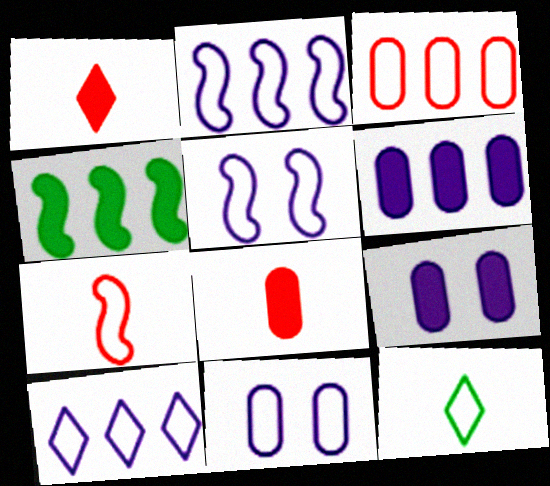[[1, 4, 9], 
[3, 5, 12]]